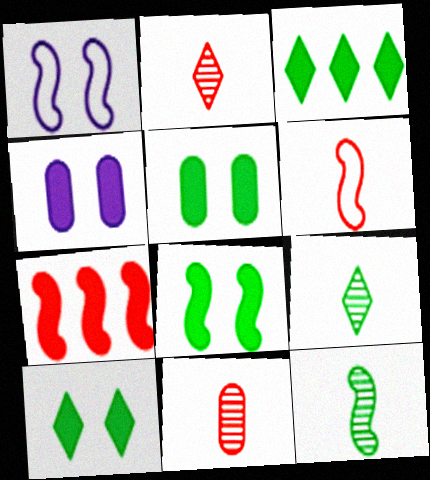[[1, 3, 11], 
[1, 7, 12], 
[5, 8, 10]]